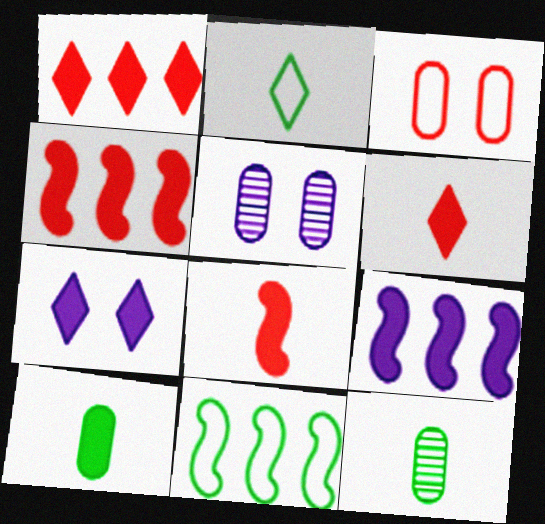[[2, 4, 5], 
[4, 7, 10], 
[5, 6, 11]]